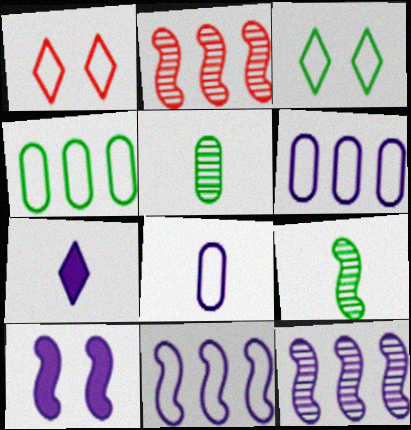[]